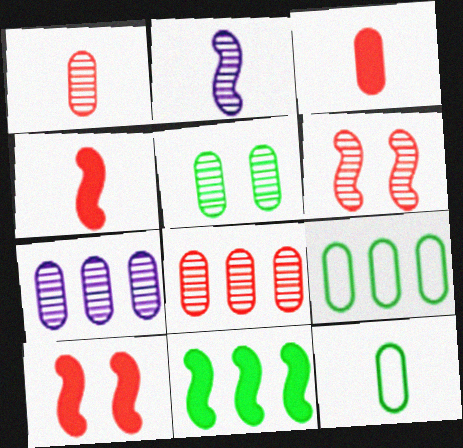[[1, 5, 7]]